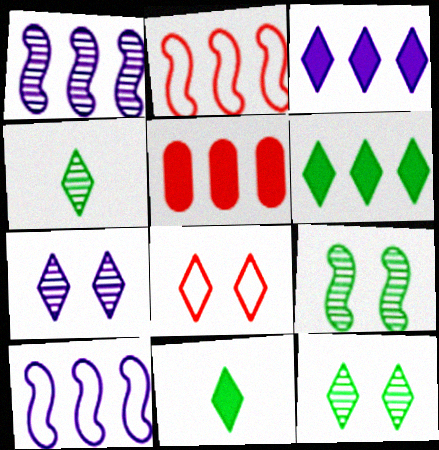[[3, 4, 8]]